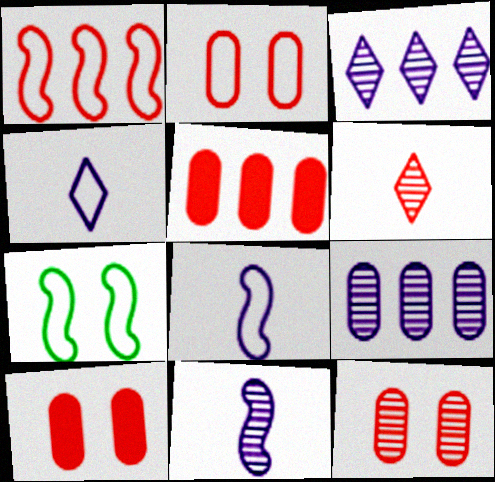[[1, 6, 10], 
[1, 7, 8], 
[2, 10, 12]]